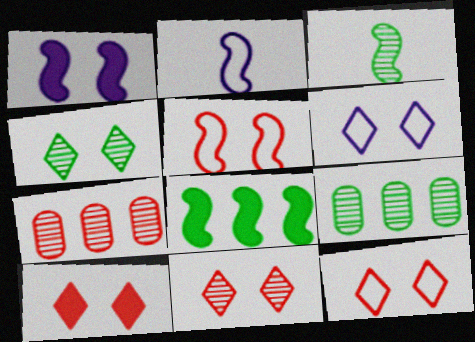[[2, 9, 10], 
[3, 4, 9], 
[4, 6, 10], 
[10, 11, 12]]